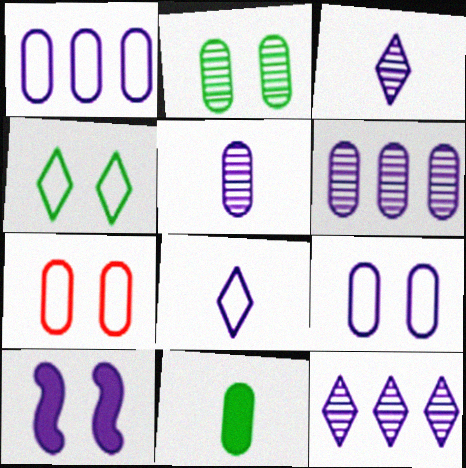[[1, 3, 10], 
[6, 7, 11], 
[6, 8, 10]]